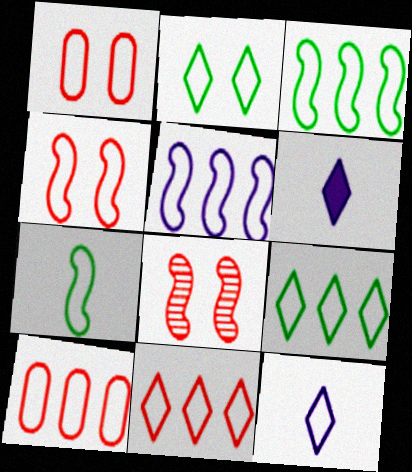[[1, 3, 12], 
[2, 11, 12], 
[4, 5, 7], 
[5, 9, 10]]